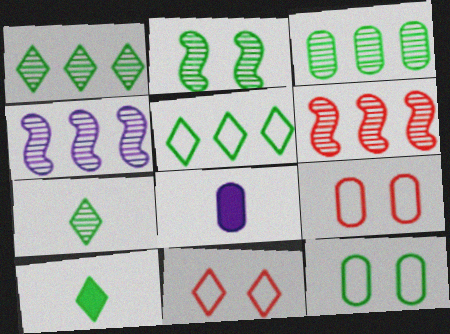[[2, 3, 7], 
[3, 8, 9], 
[4, 9, 10]]